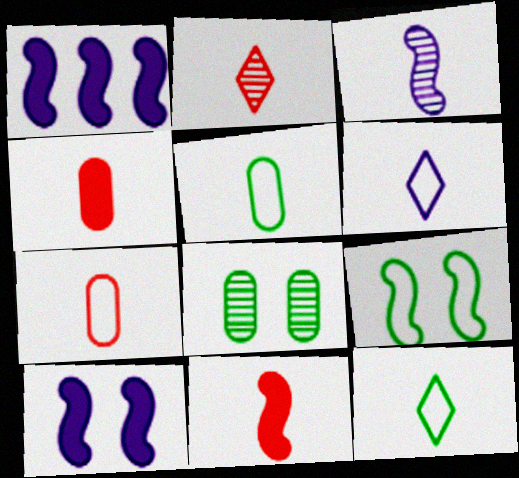[[2, 7, 11], 
[3, 4, 12]]